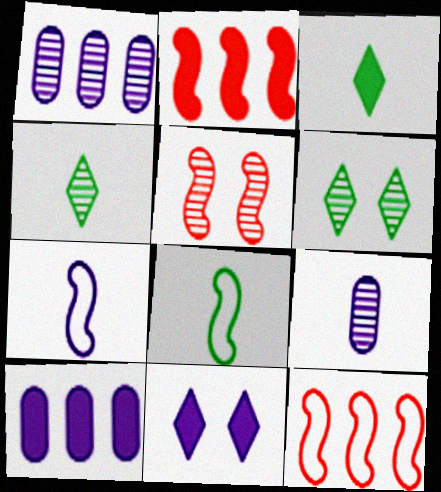[[1, 4, 5], 
[1, 7, 11]]